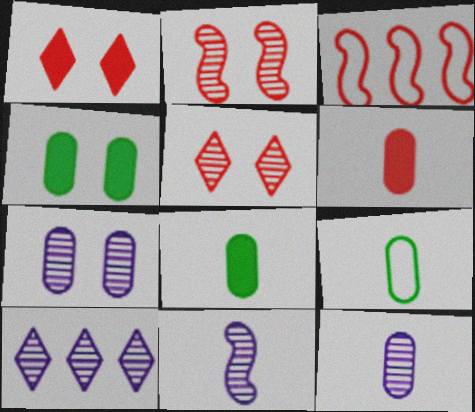[[3, 5, 6], 
[6, 9, 12], 
[7, 10, 11]]